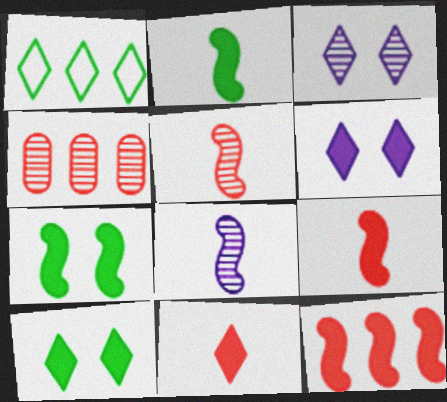[[1, 3, 11]]